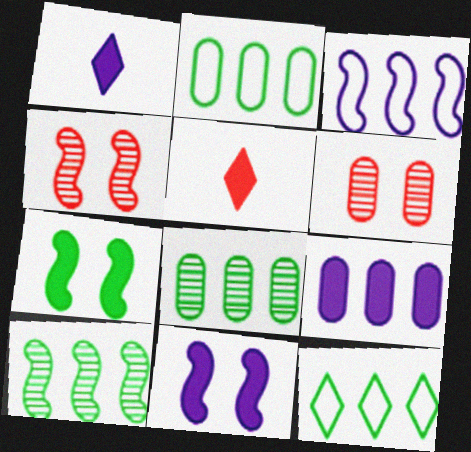[[1, 2, 4], 
[1, 9, 11], 
[5, 7, 9]]